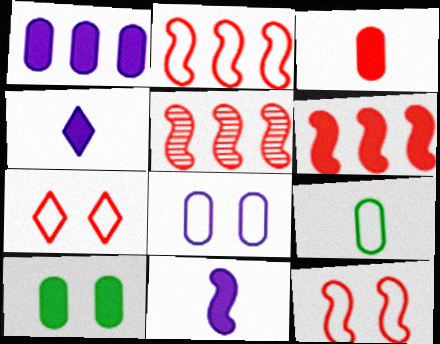[[1, 3, 10], 
[2, 5, 6], 
[3, 5, 7], 
[4, 6, 10]]